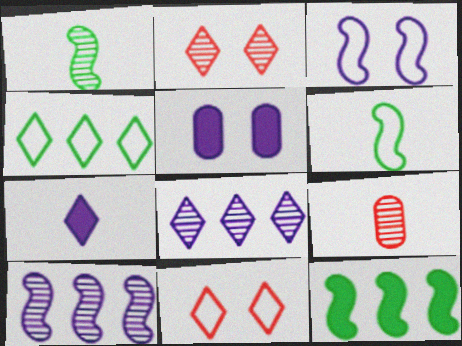[[2, 4, 7], 
[6, 7, 9]]